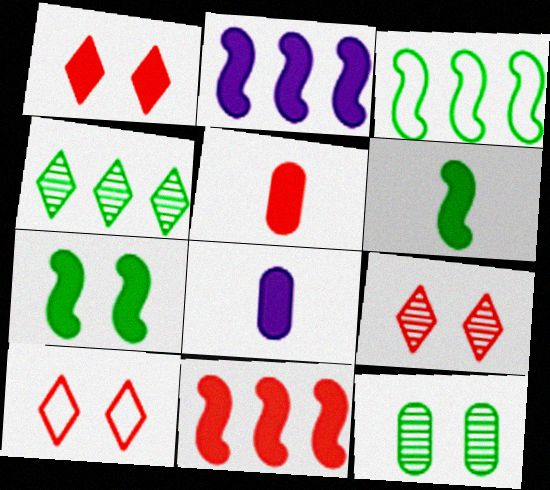[[1, 5, 11], 
[1, 9, 10], 
[3, 8, 9]]